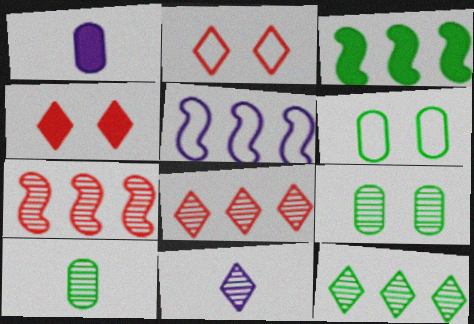[[1, 3, 4], 
[3, 5, 7], 
[4, 5, 10], 
[7, 9, 11]]